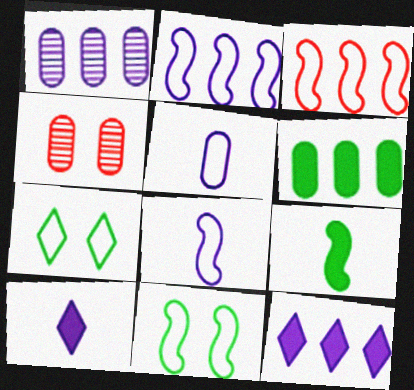[[1, 2, 12], 
[3, 5, 7], 
[3, 8, 11], 
[4, 5, 6]]